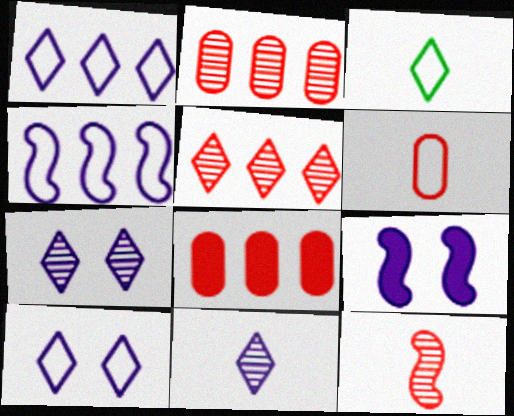[[2, 3, 9]]